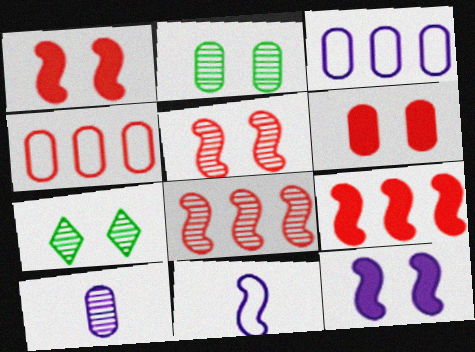[[7, 8, 10]]